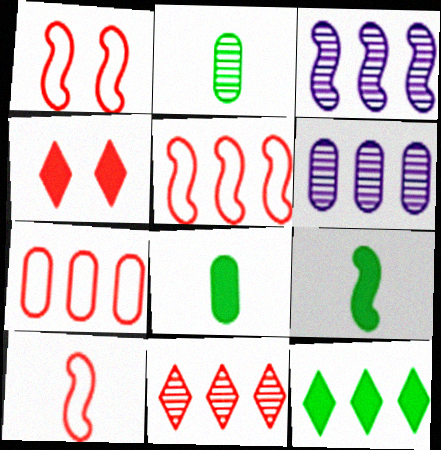[[1, 3, 9], 
[1, 5, 10], 
[3, 7, 12], 
[5, 6, 12]]